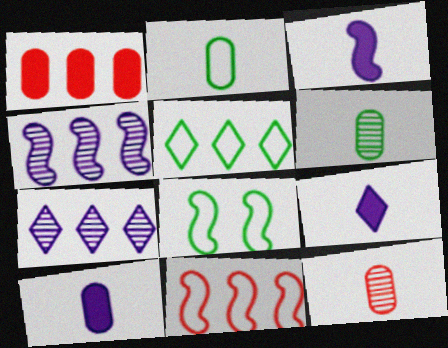[[1, 4, 5], 
[2, 5, 8], 
[2, 10, 12], 
[3, 9, 10]]